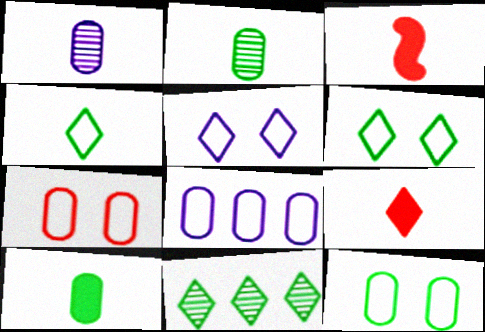[[1, 3, 4], 
[5, 9, 11]]